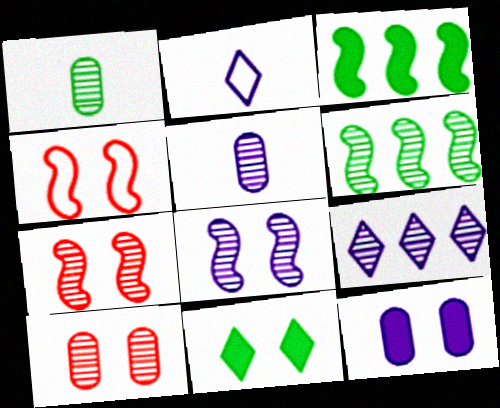[[1, 7, 9], 
[2, 3, 10], 
[5, 8, 9]]